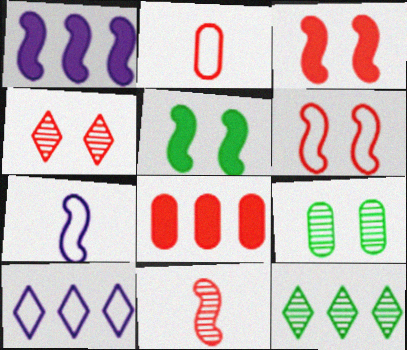[]